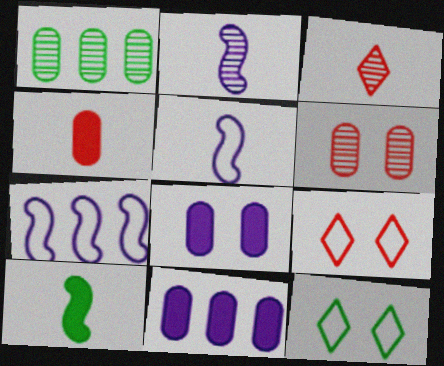[[1, 10, 12]]